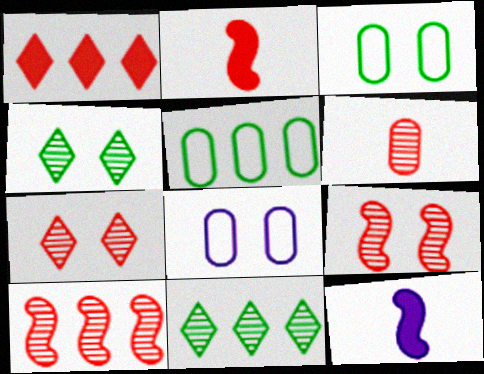[[2, 8, 11], 
[5, 7, 12], 
[6, 7, 10]]